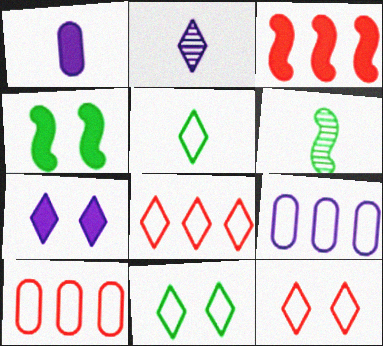[[2, 4, 10], 
[6, 7, 10]]